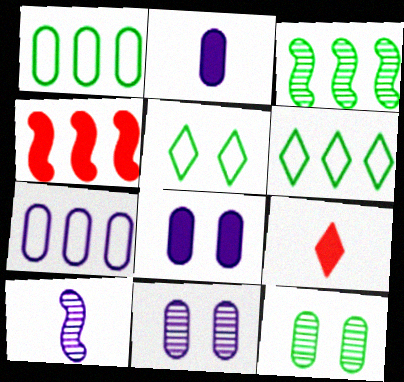[[2, 7, 11]]